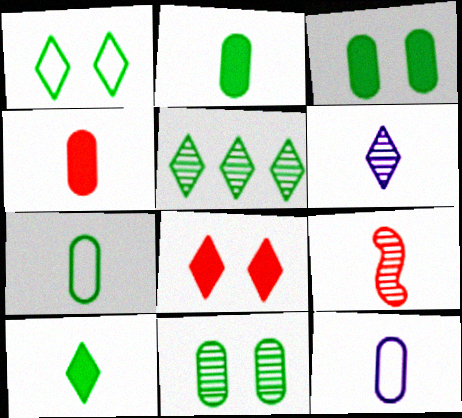[[1, 5, 10], 
[9, 10, 12]]